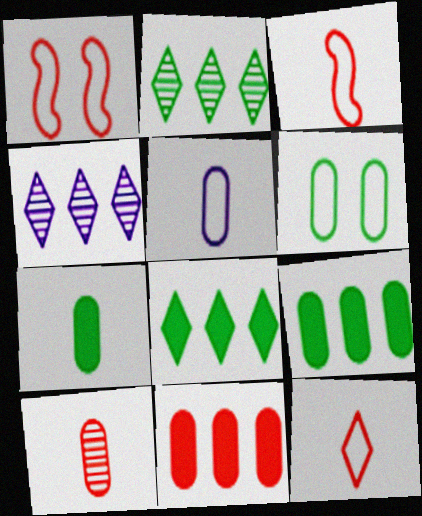[[1, 4, 7], 
[5, 7, 10]]